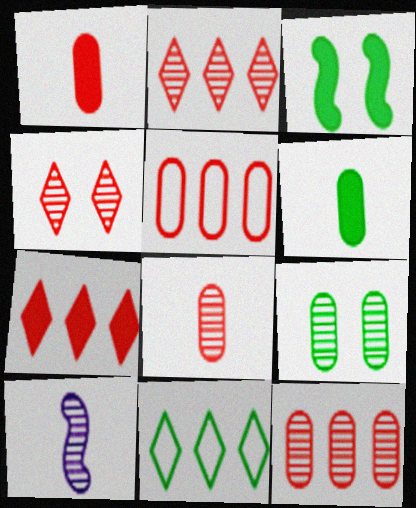[[2, 9, 10]]